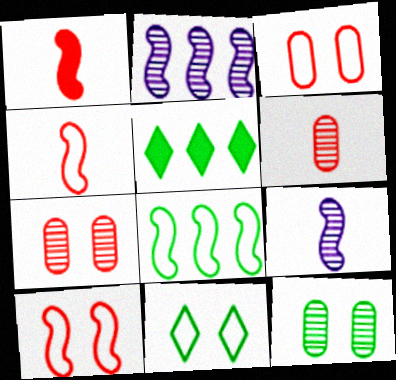[[3, 5, 9]]